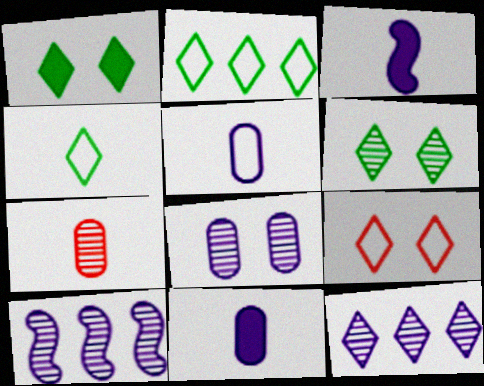[[3, 4, 7], 
[6, 7, 10]]